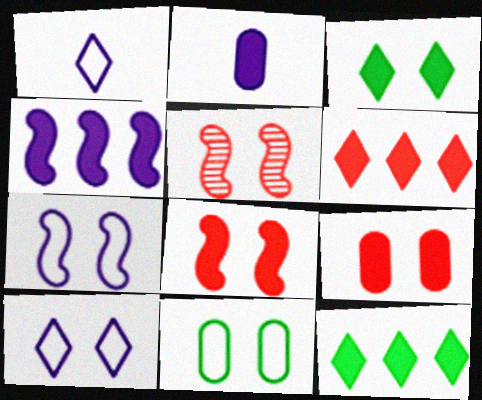[[2, 8, 12]]